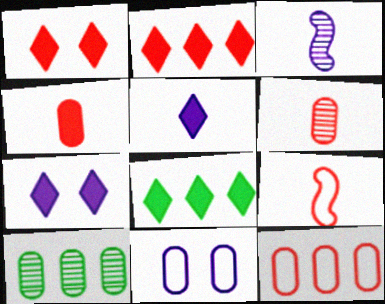[[1, 5, 8], 
[4, 10, 11], 
[7, 9, 10]]